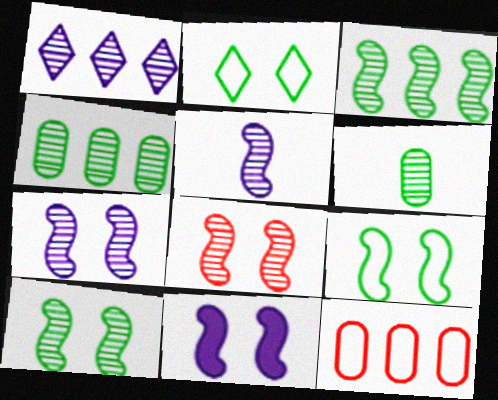[[1, 6, 8], 
[3, 5, 8], 
[7, 8, 10], 
[8, 9, 11]]